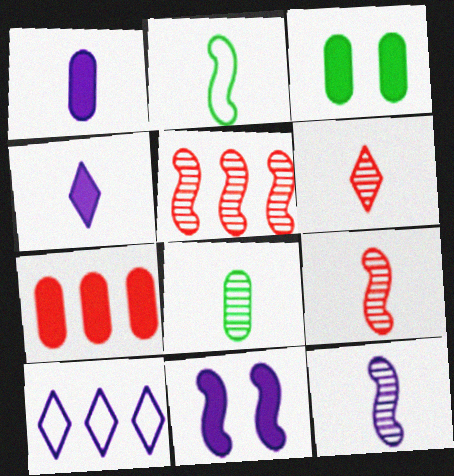[[1, 2, 6], 
[1, 3, 7], 
[2, 5, 11], 
[3, 9, 10], 
[6, 8, 12]]